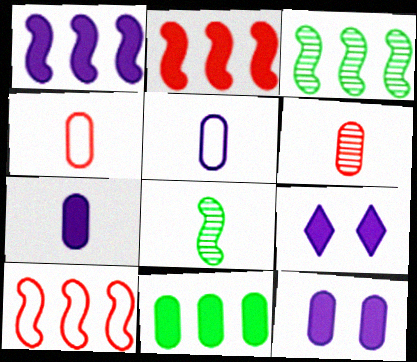[[1, 3, 10], 
[1, 7, 9], 
[3, 4, 9]]